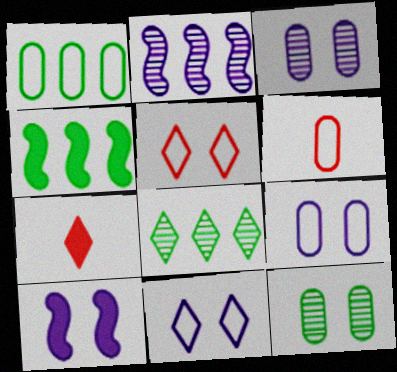[[1, 4, 8], 
[1, 6, 9], 
[3, 10, 11], 
[5, 10, 12], 
[6, 8, 10], 
[7, 8, 11]]